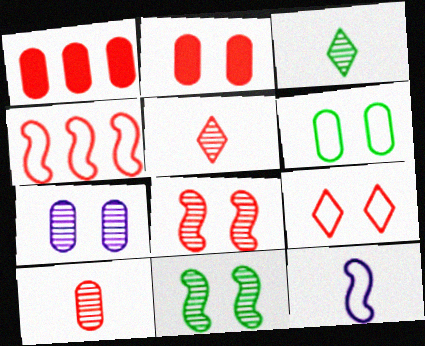[[2, 4, 5], 
[2, 6, 7], 
[2, 8, 9]]